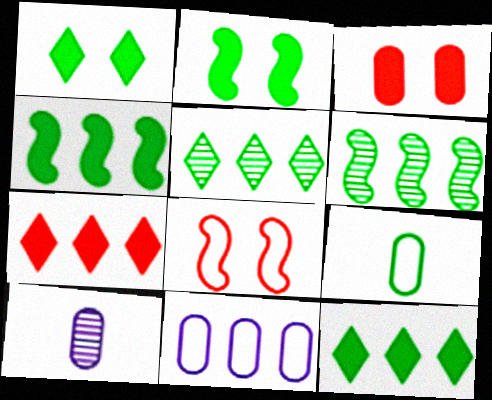[[1, 6, 9], 
[2, 5, 9], 
[6, 7, 11], 
[8, 10, 12]]